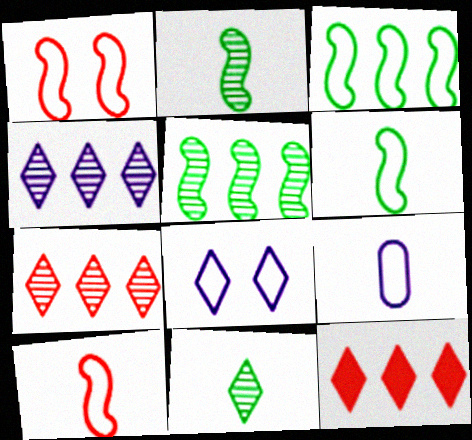[[8, 11, 12]]